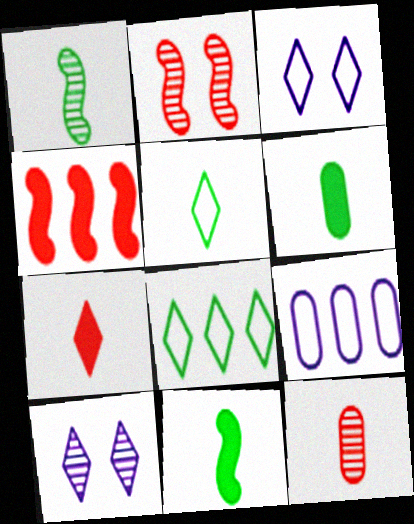[[1, 5, 6], 
[7, 8, 10]]